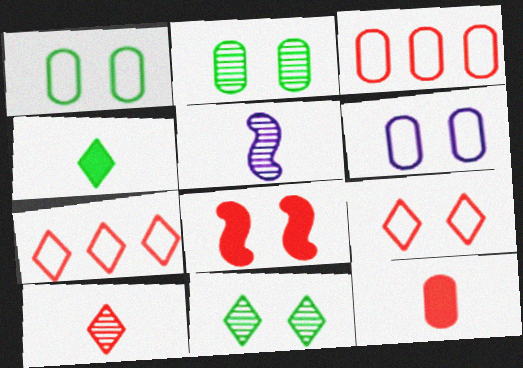[[3, 8, 10], 
[6, 8, 11]]